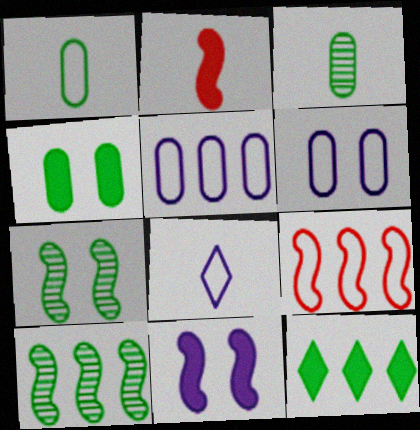[[1, 7, 12], 
[2, 3, 8]]